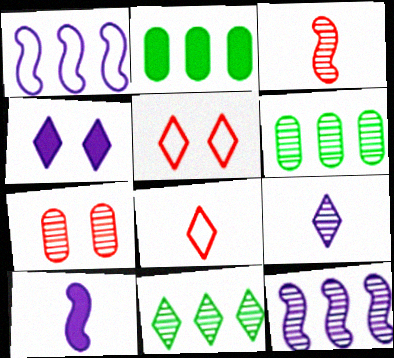[[4, 8, 11], 
[5, 6, 10]]